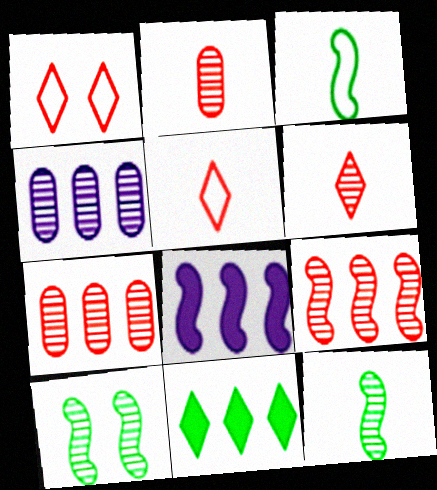[[4, 6, 10]]